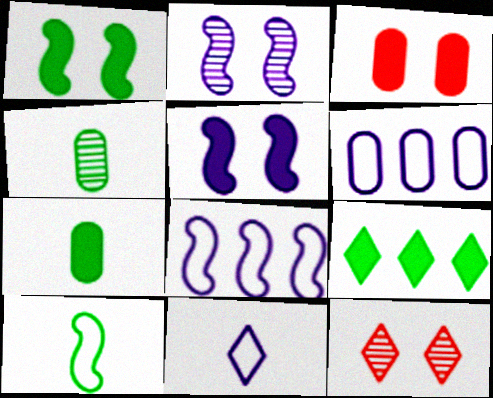[[1, 7, 9], 
[3, 4, 6], 
[7, 8, 12], 
[9, 11, 12]]